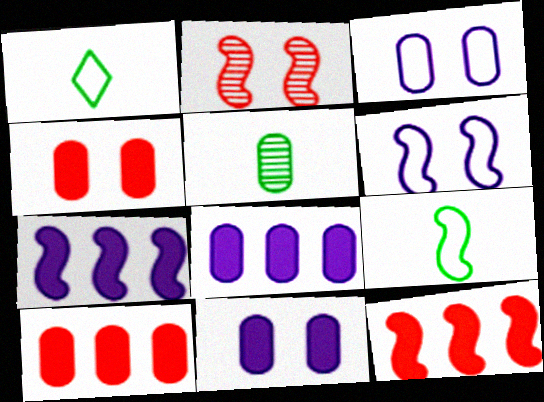[[1, 2, 8], 
[2, 7, 9], 
[3, 5, 10]]